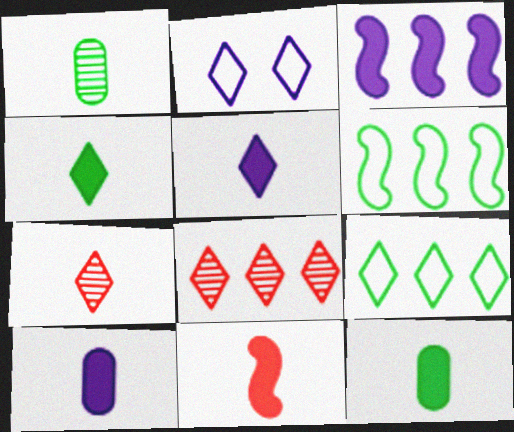[[2, 4, 8], 
[4, 10, 11], 
[5, 11, 12]]